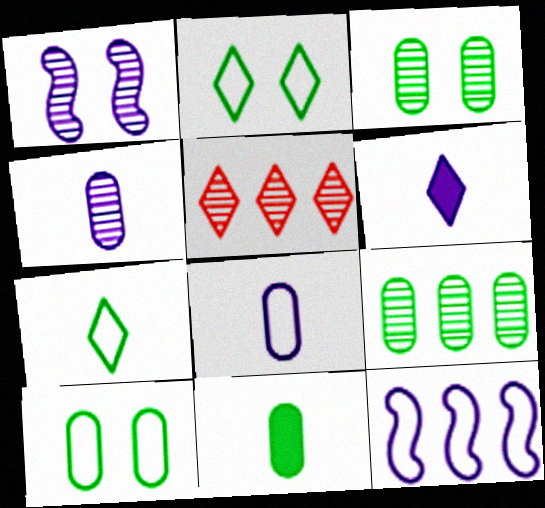[[2, 5, 6], 
[9, 10, 11]]